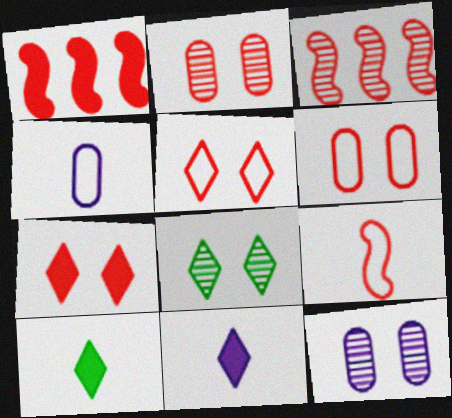[[1, 4, 8]]